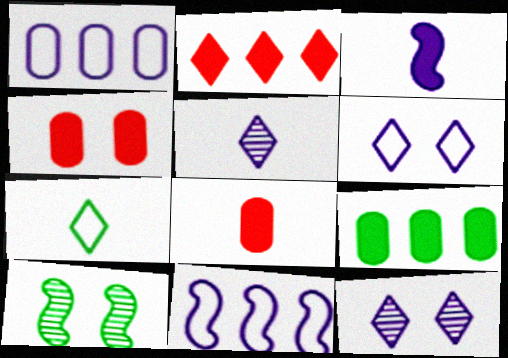[[1, 3, 12], 
[2, 7, 12], 
[4, 6, 10], 
[7, 9, 10]]